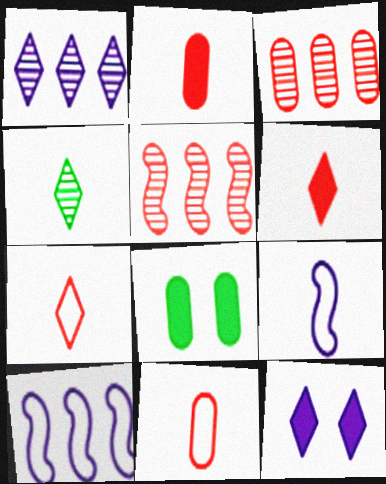[[2, 4, 9]]